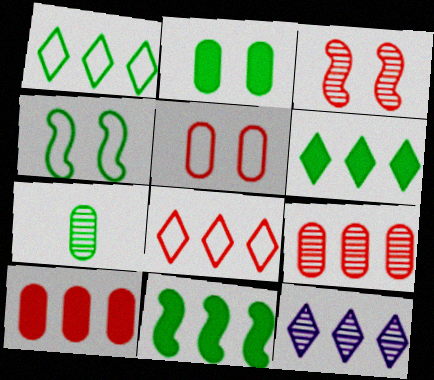[[3, 7, 12], 
[4, 6, 7], 
[6, 8, 12]]